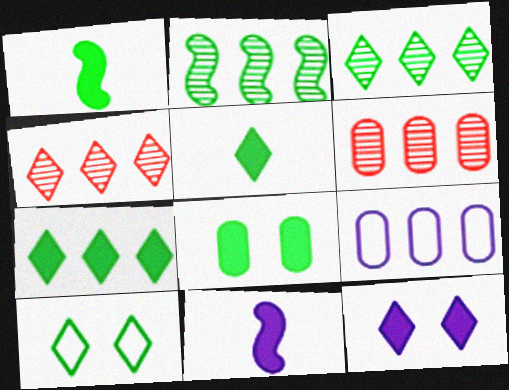[[1, 7, 8], 
[3, 5, 10], 
[6, 10, 11]]